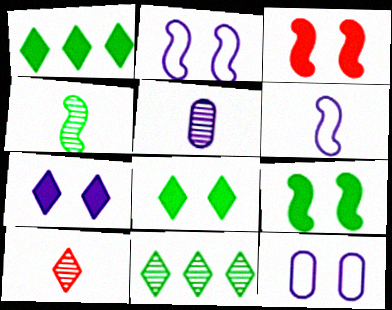[[4, 5, 10]]